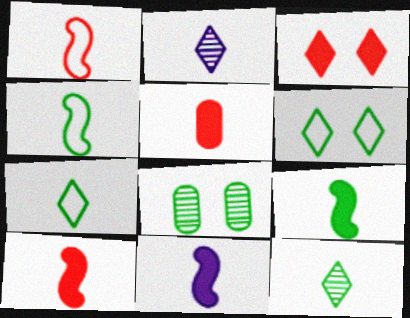[[2, 4, 5], 
[9, 10, 11]]